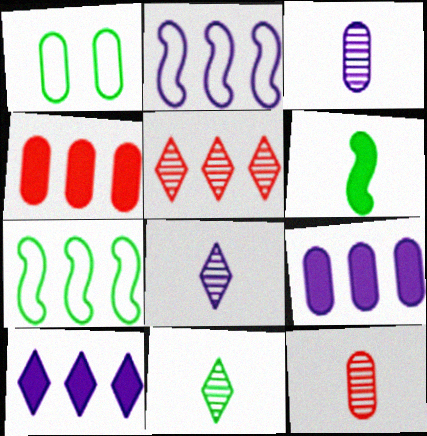[[1, 3, 4], 
[1, 9, 12], 
[5, 7, 9]]